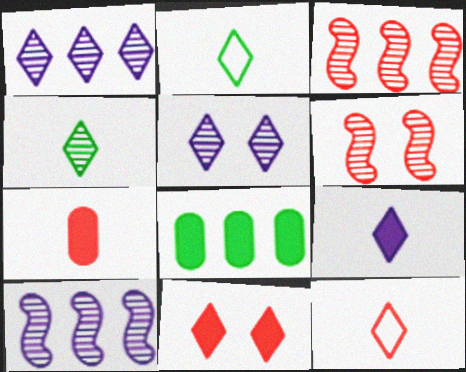[[1, 2, 11], 
[4, 9, 12]]